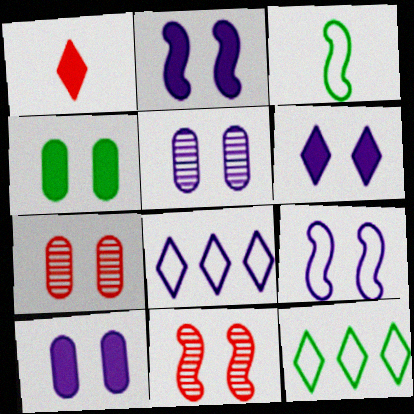[[2, 6, 10], 
[5, 6, 9]]